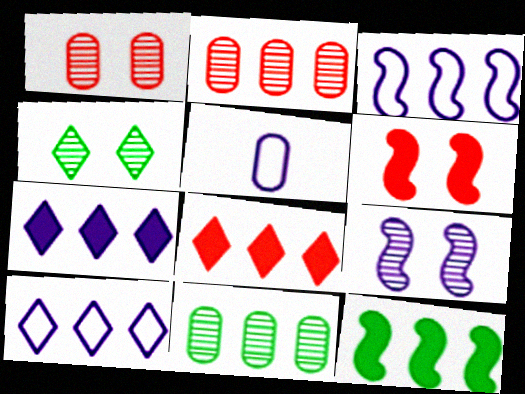[[1, 4, 9], 
[2, 10, 12], 
[3, 8, 11], 
[5, 7, 9]]